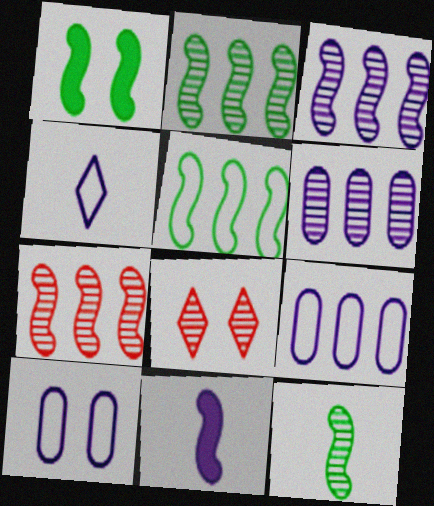[[1, 5, 12], 
[1, 8, 10], 
[2, 3, 7], 
[6, 8, 12]]